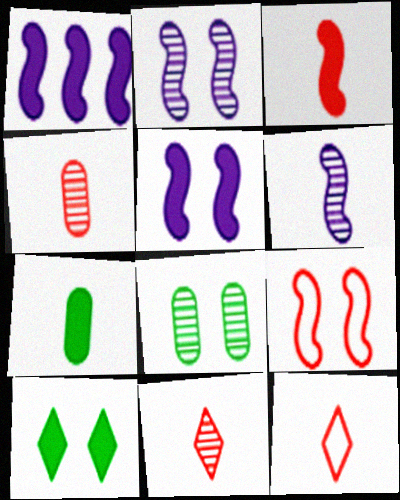[[1, 8, 12], 
[3, 4, 12], 
[6, 7, 12]]